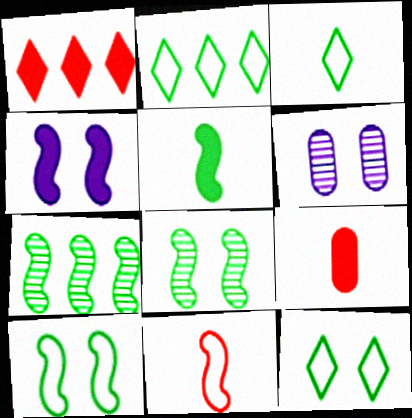[[2, 3, 12], 
[4, 7, 11], 
[5, 7, 10]]